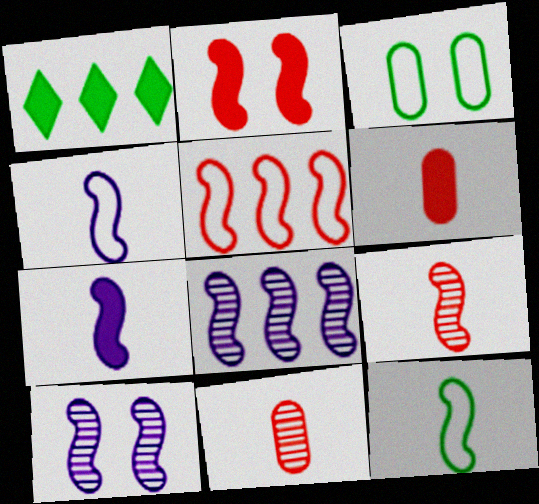[[2, 5, 9], 
[2, 8, 12], 
[7, 9, 12]]